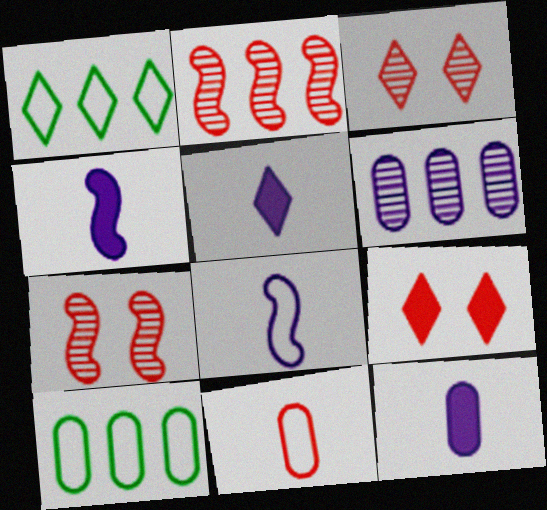[[1, 3, 5], 
[1, 7, 12], 
[2, 9, 11], 
[3, 4, 10], 
[4, 5, 12], 
[5, 7, 10]]